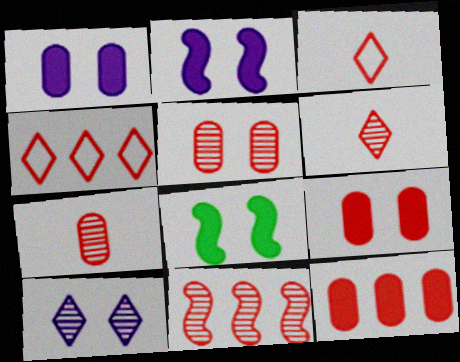[[3, 9, 11], 
[4, 11, 12], 
[5, 6, 11]]